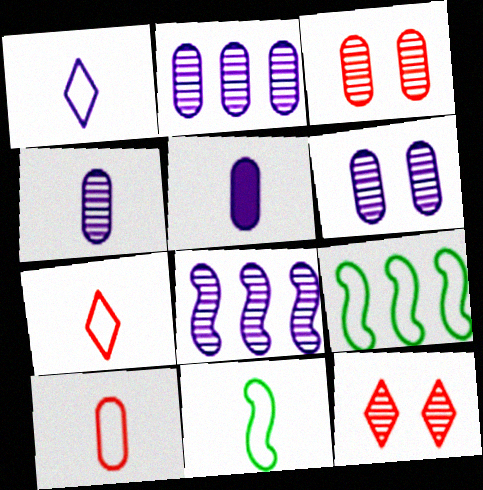[[1, 10, 11], 
[2, 4, 6], 
[5, 9, 12]]